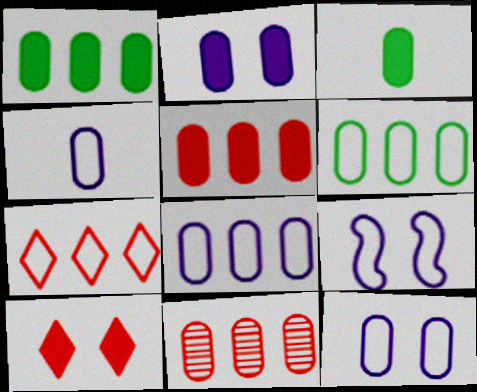[[1, 8, 11], 
[2, 3, 5], 
[3, 11, 12], 
[4, 8, 12]]